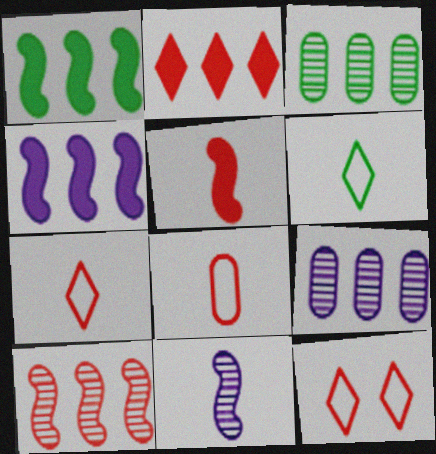[]